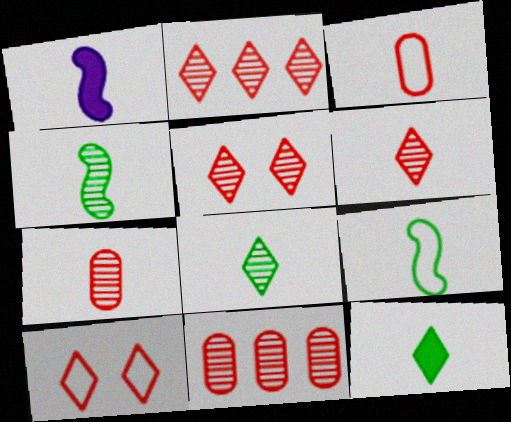[[1, 3, 8], 
[2, 5, 6]]